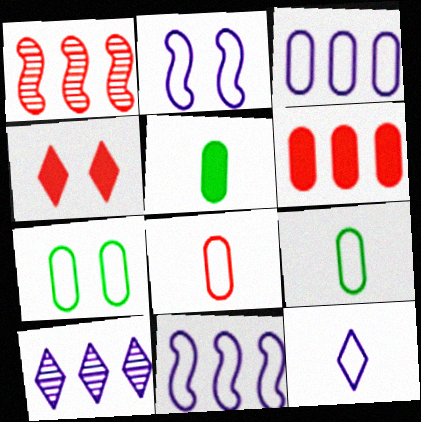[[1, 4, 8], 
[2, 3, 12], 
[3, 7, 8]]